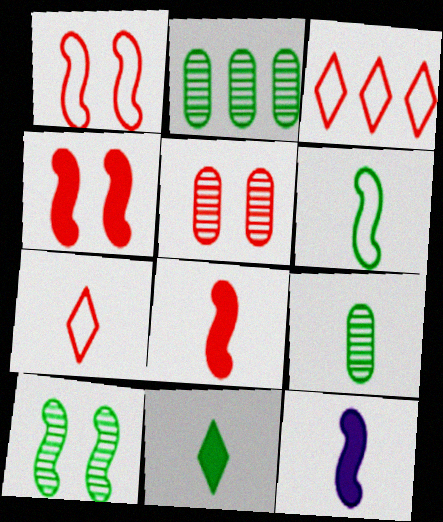[[3, 5, 8], 
[6, 9, 11], 
[7, 9, 12]]